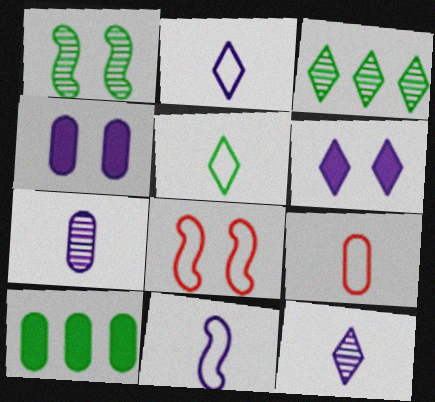[[1, 5, 10], 
[5, 9, 11], 
[8, 10, 12]]